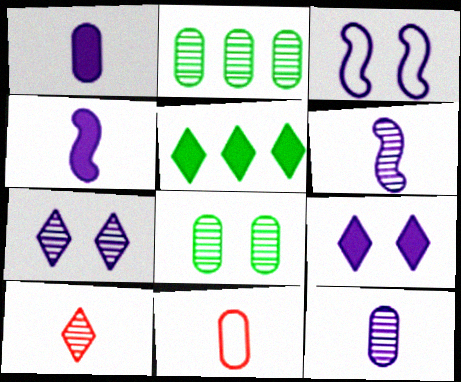[]